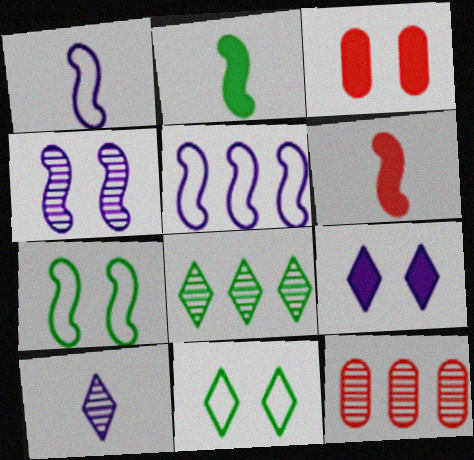[[1, 3, 8], 
[3, 4, 11]]